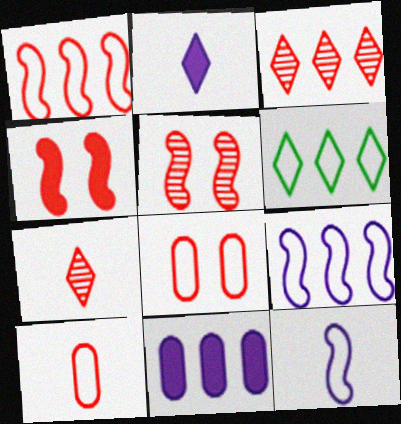[[3, 4, 10], 
[6, 8, 12]]